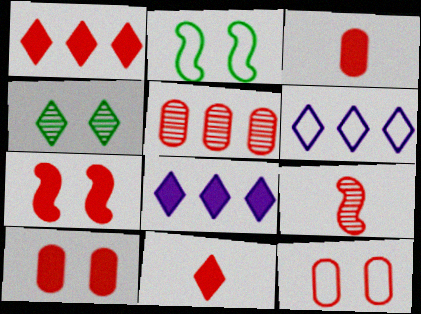[[1, 3, 7], 
[1, 9, 12], 
[3, 5, 12], 
[4, 6, 11]]